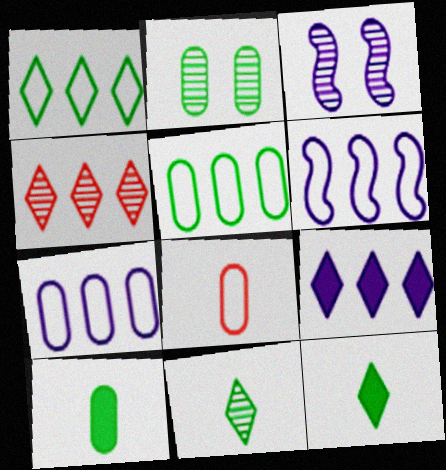[[1, 4, 9], 
[2, 5, 10]]